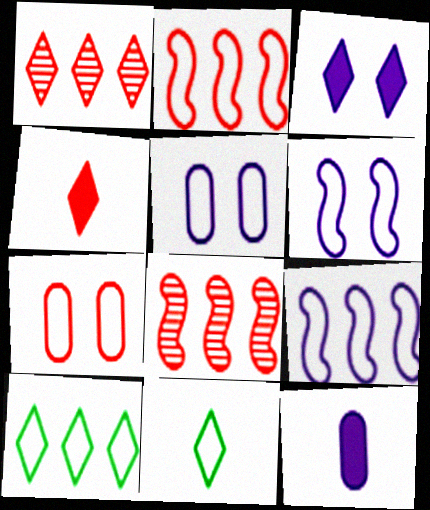[[1, 3, 11], 
[2, 5, 11], 
[4, 7, 8], 
[7, 9, 11]]